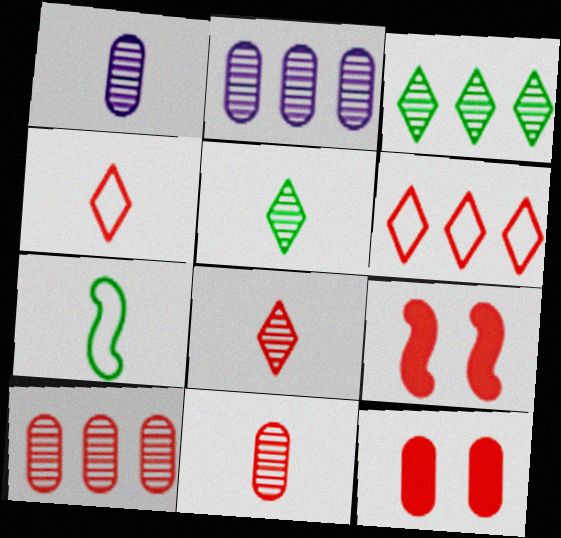[[4, 9, 10], 
[6, 9, 11]]